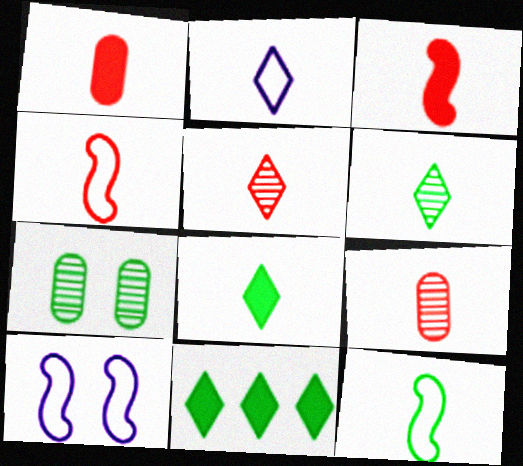[[1, 4, 5], 
[2, 5, 8], 
[7, 11, 12], 
[9, 10, 11]]